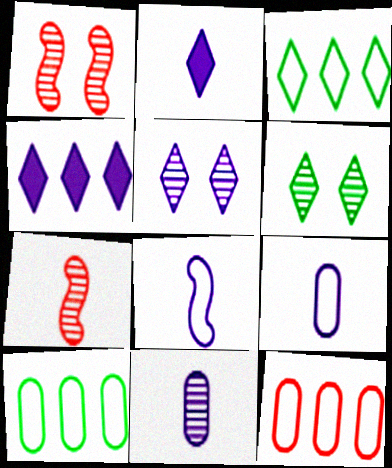[[1, 2, 10], 
[2, 8, 11]]